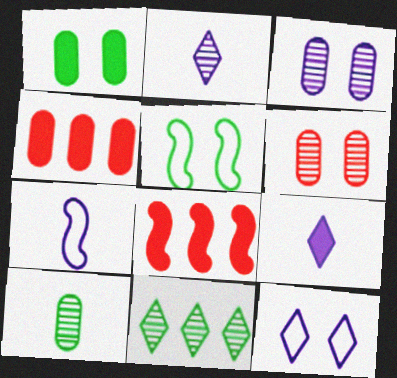[[1, 8, 9], 
[2, 4, 5], 
[8, 10, 12]]